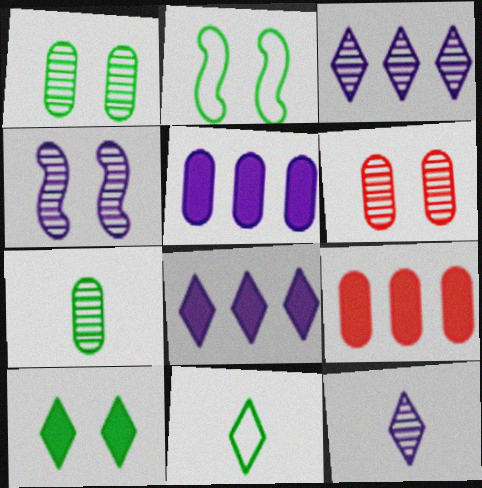[[1, 2, 10], 
[2, 9, 12], 
[4, 9, 11]]